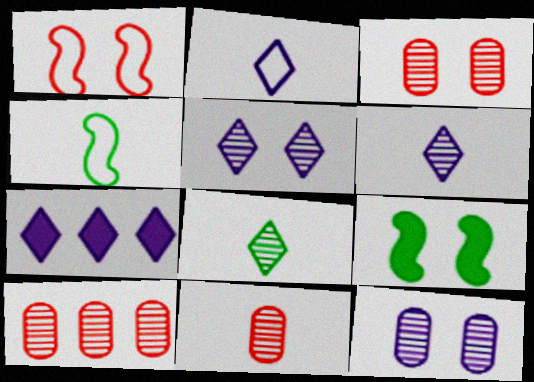[[2, 5, 7], 
[2, 9, 10], 
[3, 4, 7], 
[3, 10, 11]]